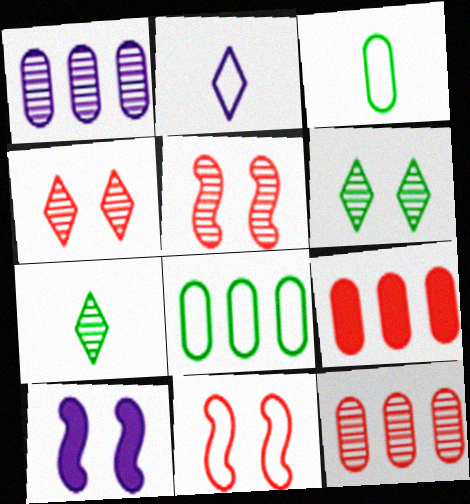[[1, 2, 10], 
[1, 5, 7], 
[1, 8, 9], 
[2, 8, 11]]